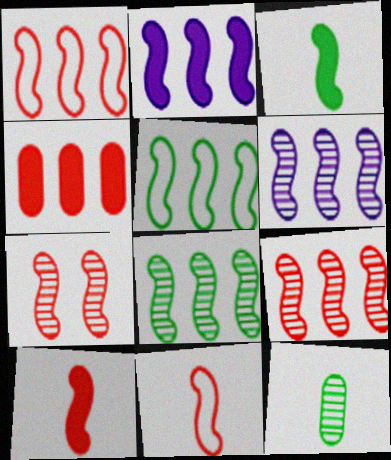[[1, 2, 8], 
[1, 7, 10], 
[2, 5, 9], 
[6, 8, 9]]